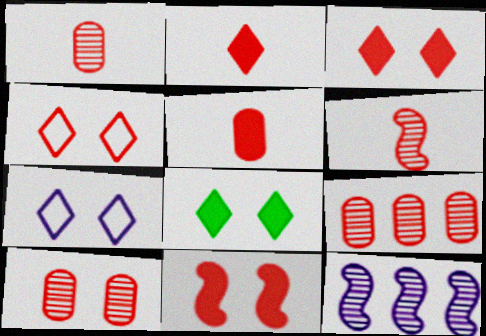[[1, 9, 10], 
[4, 10, 11]]